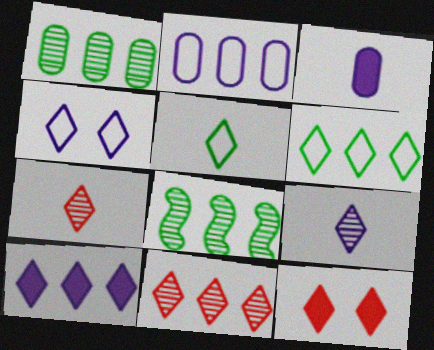[[4, 9, 10], 
[6, 9, 12], 
[6, 10, 11]]